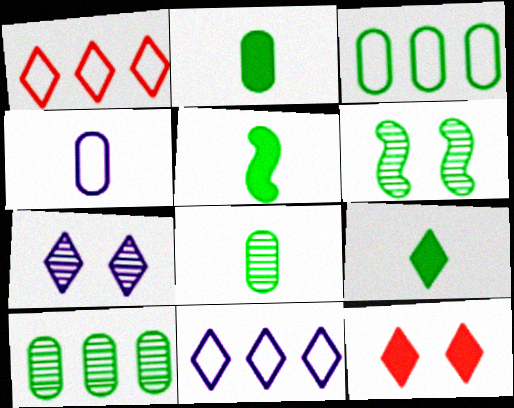[[1, 7, 9], 
[2, 5, 9], 
[3, 6, 9]]